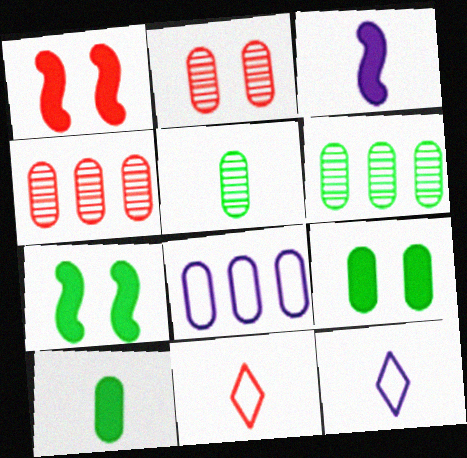[[1, 4, 11], 
[1, 6, 12], 
[2, 8, 10], 
[3, 5, 11], 
[4, 7, 12]]